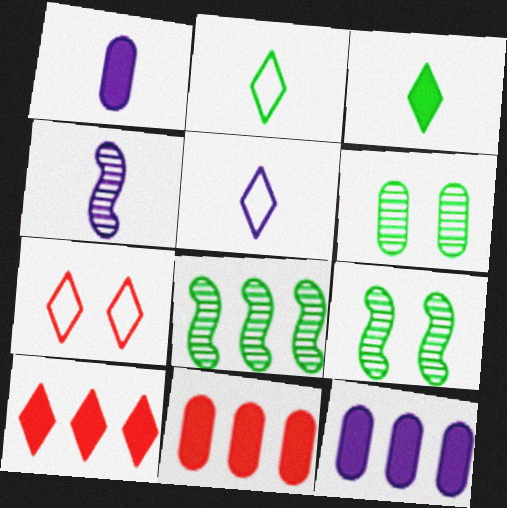[[1, 4, 5], 
[1, 7, 8], 
[5, 9, 11]]